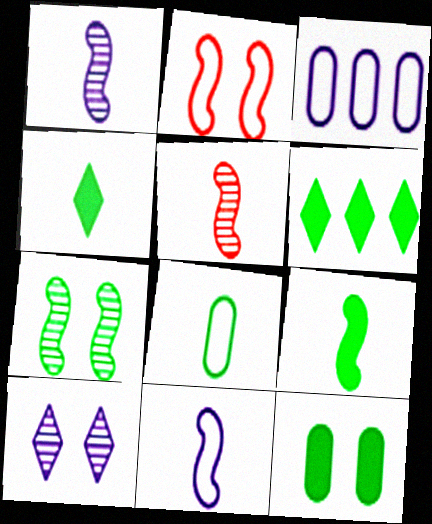[[2, 10, 12], 
[5, 9, 11], 
[6, 7, 8], 
[6, 9, 12]]